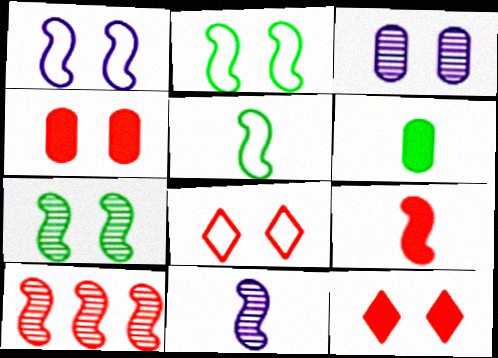[[2, 3, 12], 
[5, 9, 11], 
[7, 10, 11]]